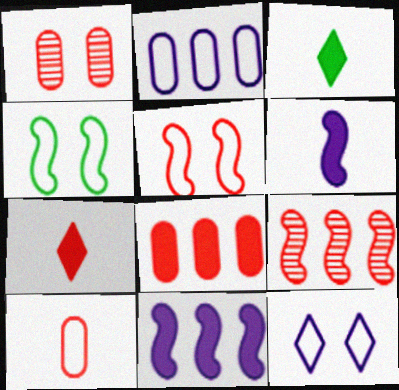[[1, 8, 10], 
[4, 6, 9]]